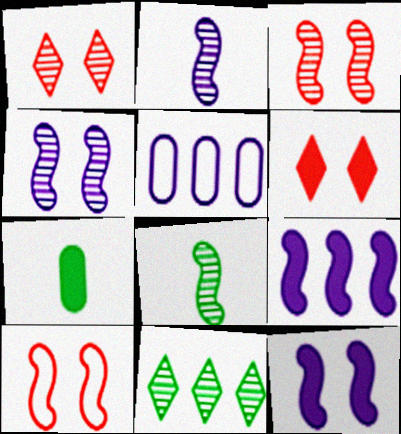[[5, 6, 8], 
[6, 7, 9], 
[8, 9, 10]]